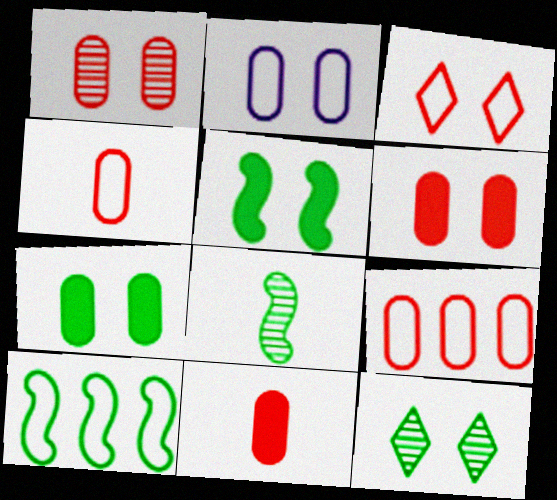[[1, 2, 7], 
[1, 9, 11], 
[5, 8, 10]]